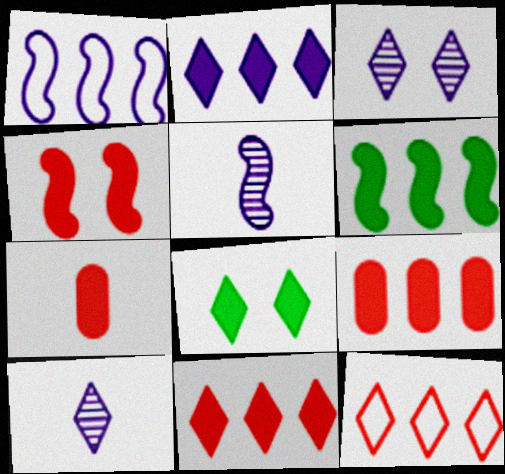[[2, 6, 9], 
[4, 7, 11], 
[8, 10, 12]]